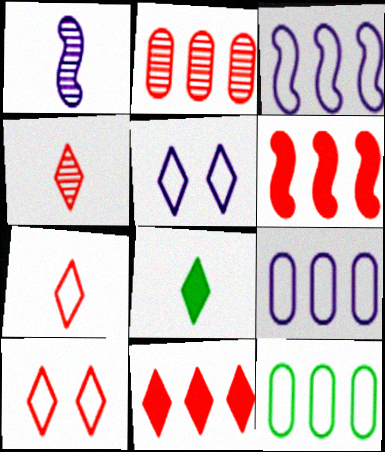[[4, 10, 11]]